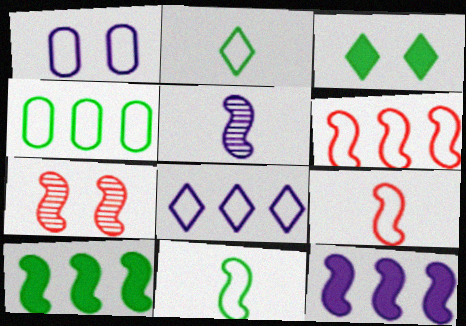[[1, 2, 6], 
[1, 3, 7], 
[4, 6, 8], 
[7, 11, 12]]